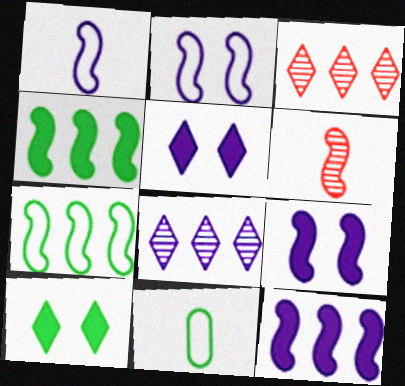[[2, 4, 6], 
[3, 9, 11], 
[6, 7, 9]]